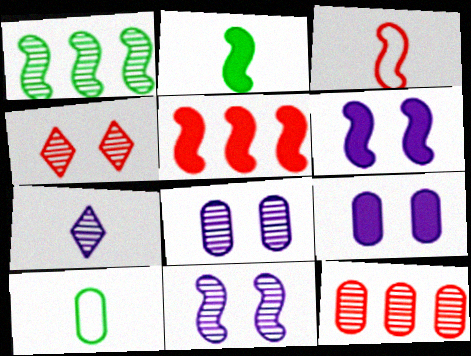[[1, 3, 6], 
[2, 5, 6], 
[9, 10, 12]]